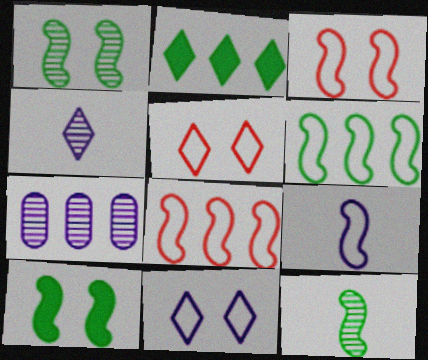[[2, 4, 5], 
[2, 7, 8], 
[3, 6, 9], 
[6, 10, 12]]